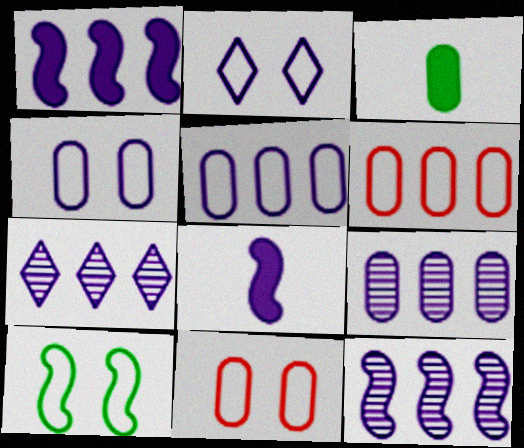[[1, 5, 7], 
[2, 8, 9], 
[2, 10, 11], 
[3, 9, 11], 
[4, 7, 8], 
[7, 9, 12]]